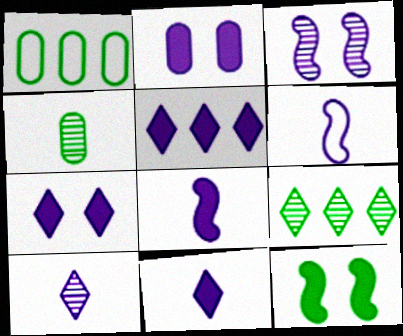[[2, 5, 8], 
[5, 7, 11]]